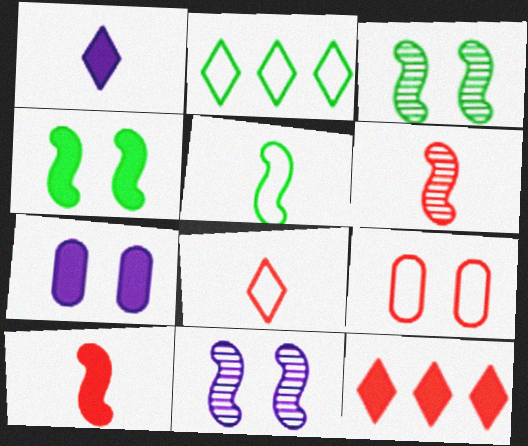[[2, 6, 7], 
[6, 9, 12]]